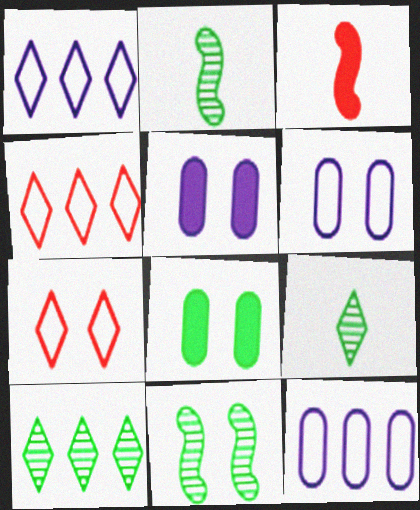[[2, 4, 5], 
[3, 6, 10], 
[5, 7, 11]]